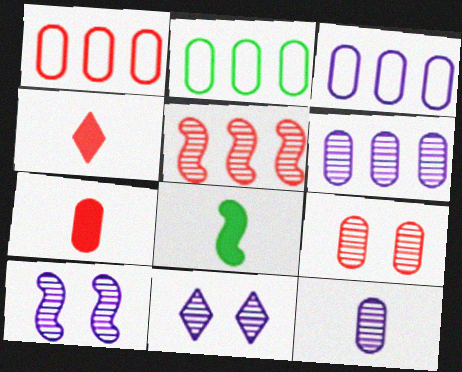[[1, 2, 3], 
[1, 7, 9], 
[1, 8, 11], 
[2, 4, 10]]